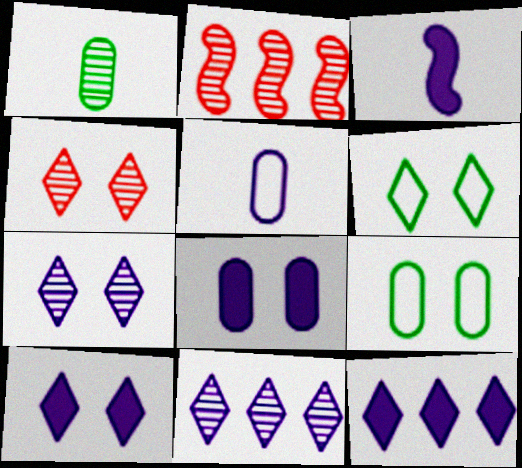[[1, 2, 7], 
[3, 8, 12], 
[4, 6, 10]]